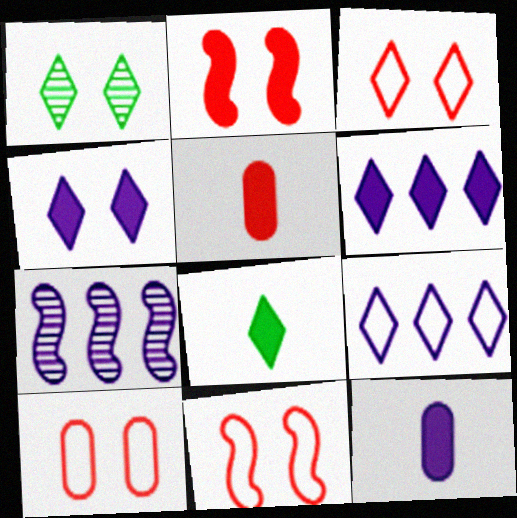[[1, 3, 4], 
[3, 10, 11], 
[7, 8, 10]]